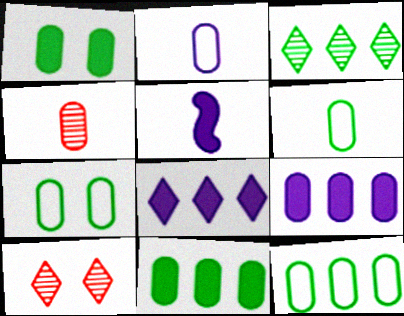[[4, 7, 9], 
[5, 10, 12], 
[6, 7, 12]]